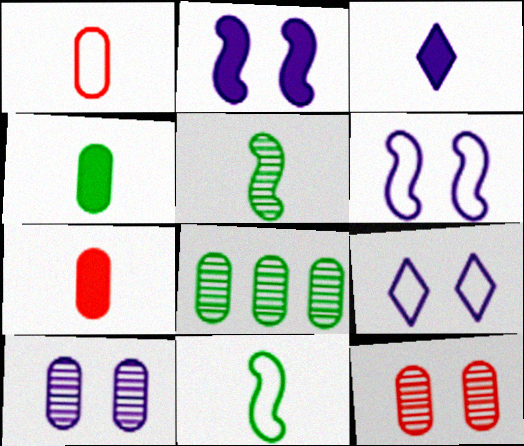[[1, 3, 5], 
[2, 9, 10]]